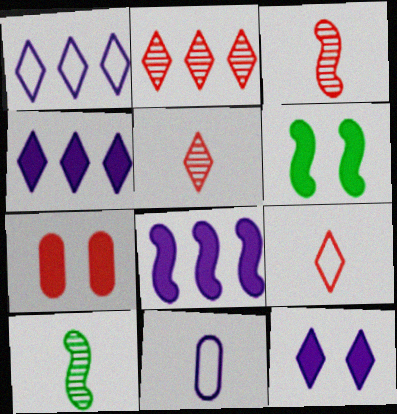[[1, 7, 10], 
[2, 6, 11], 
[6, 7, 12]]